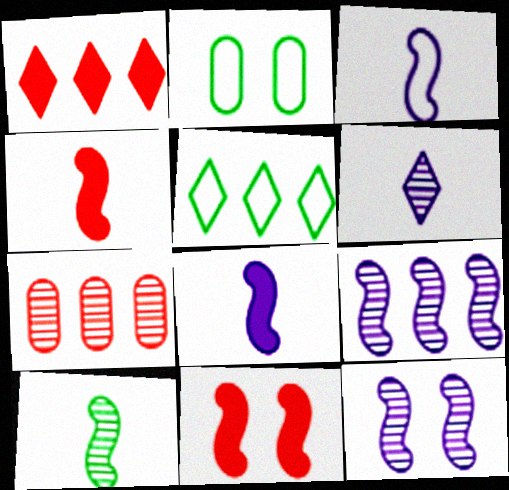[[3, 4, 10]]